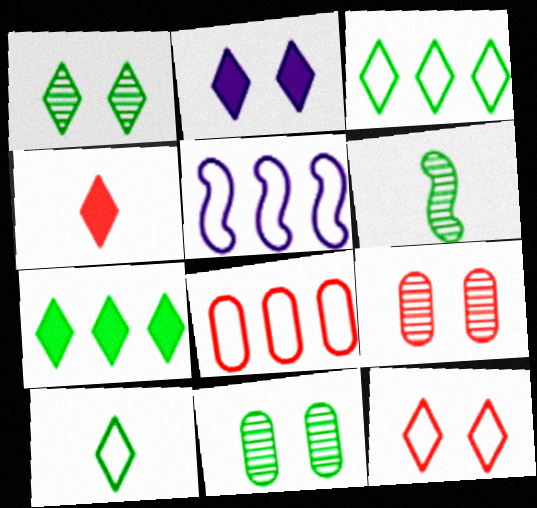[[1, 2, 12], 
[1, 7, 10], 
[2, 4, 7], 
[2, 6, 8], 
[3, 5, 8], 
[4, 5, 11]]